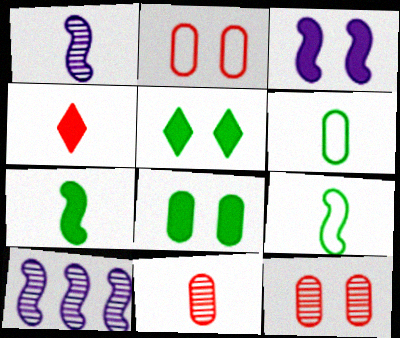[[1, 4, 6]]